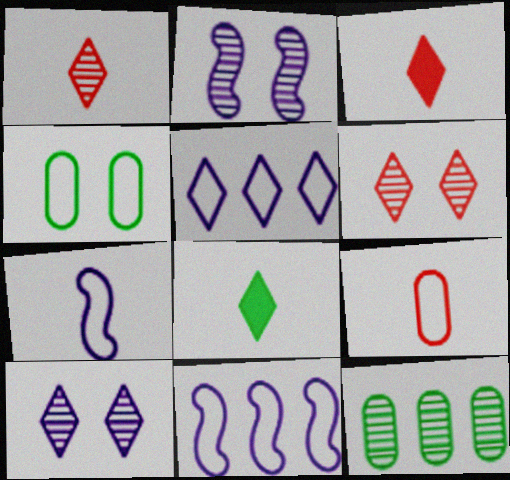[[1, 2, 12], 
[5, 6, 8]]